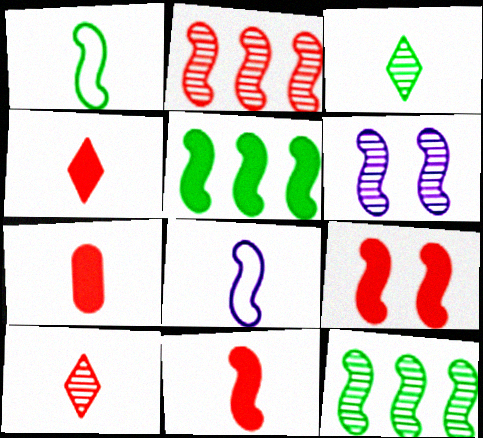[[3, 7, 8], 
[4, 7, 11], 
[8, 9, 12]]